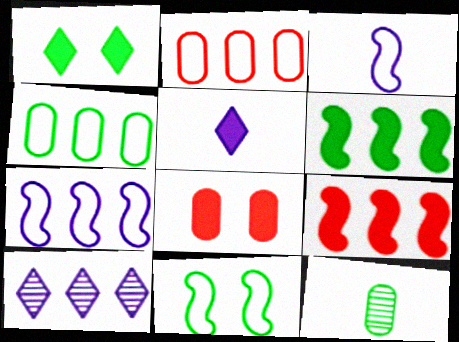[[2, 6, 10], 
[4, 9, 10], 
[5, 6, 8]]